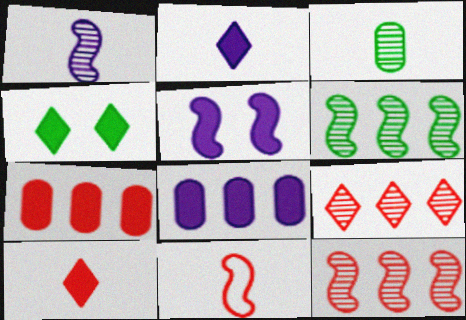[[2, 3, 11], 
[2, 5, 8], 
[5, 6, 11]]